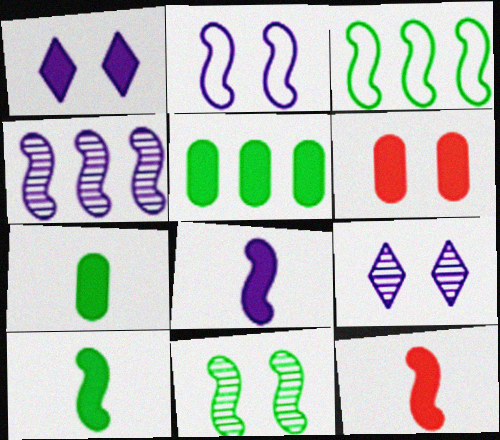[[1, 5, 12], 
[2, 4, 8], 
[3, 10, 11], 
[8, 10, 12]]